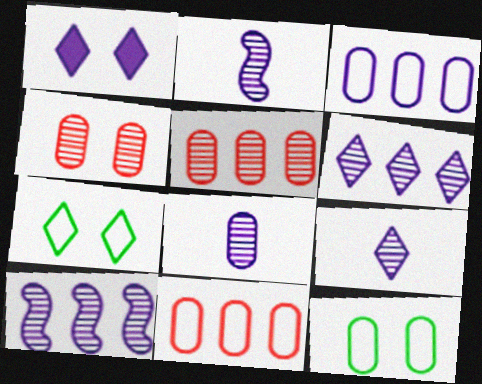[[1, 2, 3], 
[2, 8, 9]]